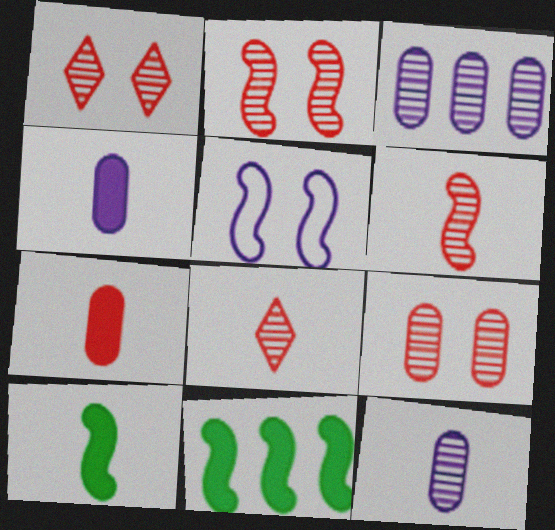[[1, 2, 9], 
[5, 6, 11]]